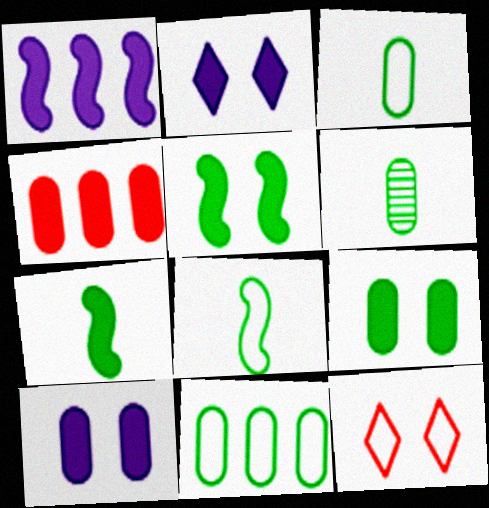[[1, 6, 12], 
[2, 4, 7], 
[6, 9, 11]]